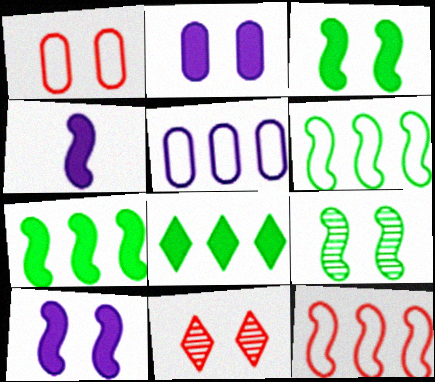[[4, 9, 12]]